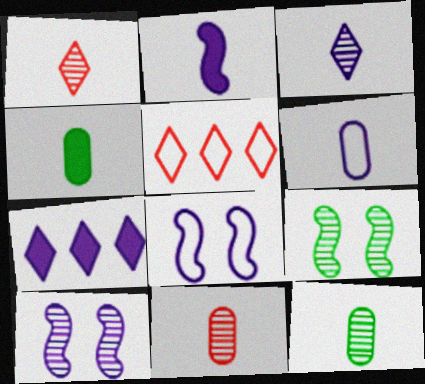[[2, 3, 6], 
[4, 5, 10], 
[4, 6, 11], 
[6, 7, 10]]